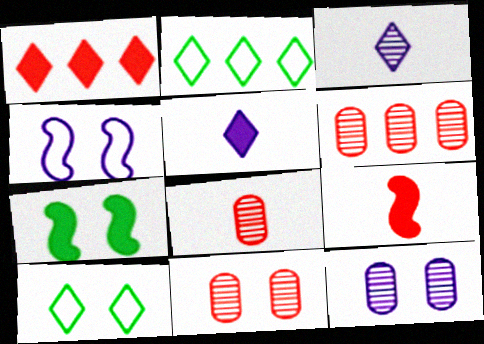[[1, 3, 10], 
[2, 9, 12], 
[6, 8, 11]]